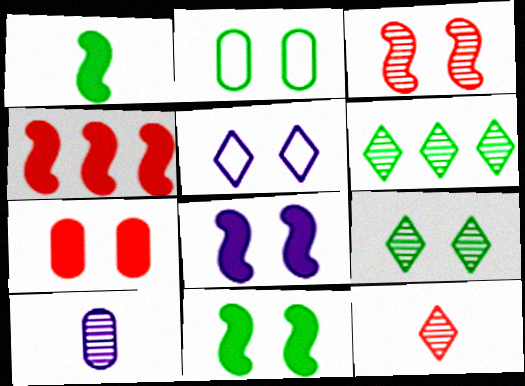[[1, 2, 6], 
[1, 4, 8], 
[2, 9, 11], 
[3, 6, 10]]